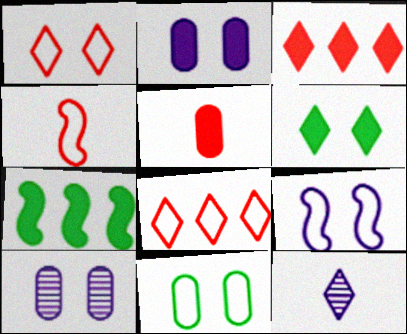[[1, 9, 11], 
[6, 8, 12]]